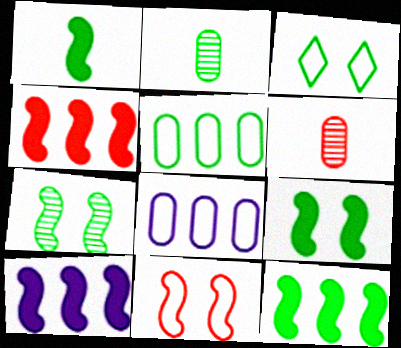[[1, 9, 12], 
[2, 3, 12], 
[3, 6, 10], 
[4, 10, 12]]